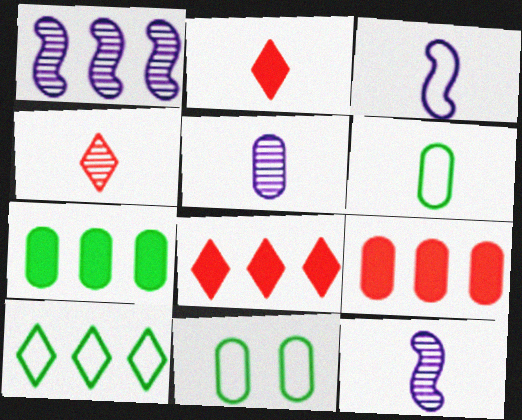[[1, 2, 11], 
[1, 9, 10], 
[2, 6, 12], 
[5, 9, 11], 
[8, 11, 12]]